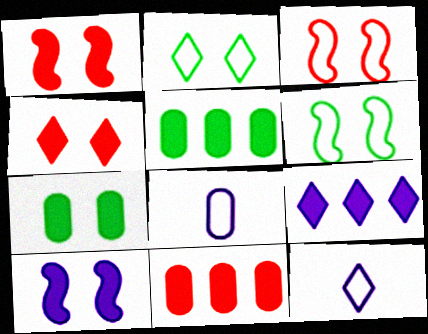[[4, 7, 10]]